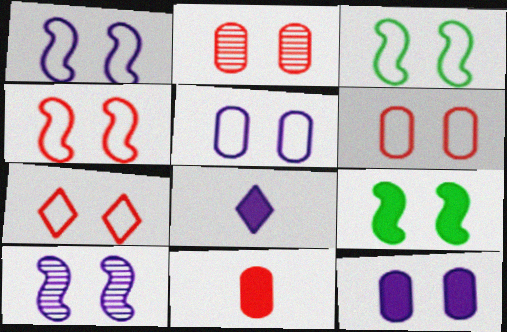[[1, 3, 4], 
[3, 5, 7], 
[4, 6, 7], 
[4, 9, 10]]